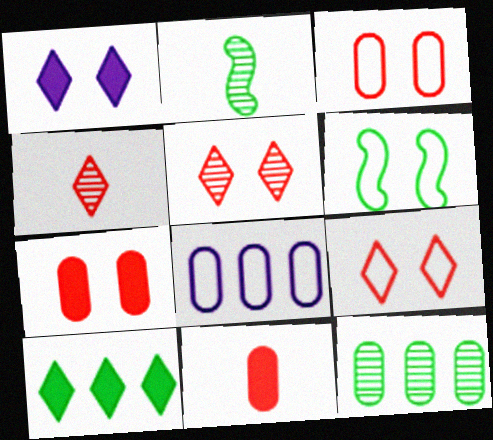[]